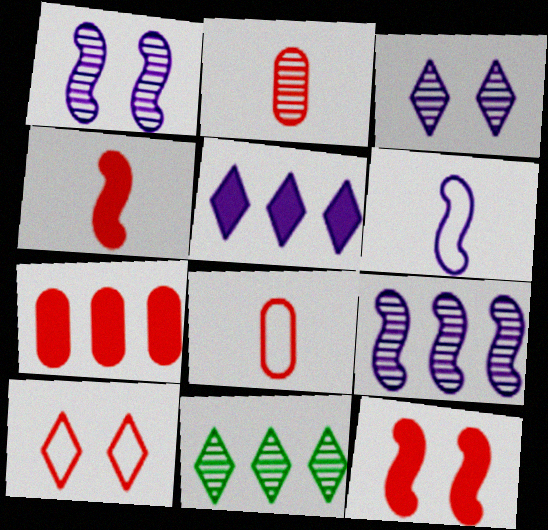[[1, 2, 11]]